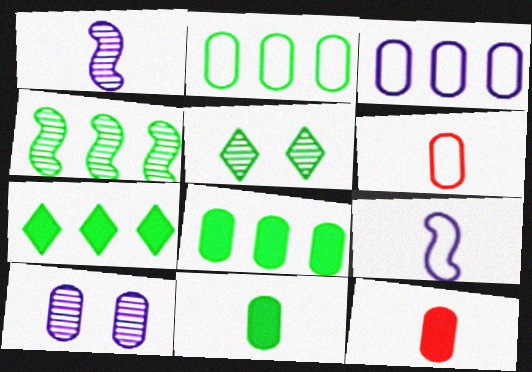[[2, 4, 7], 
[2, 10, 12], 
[6, 8, 10]]